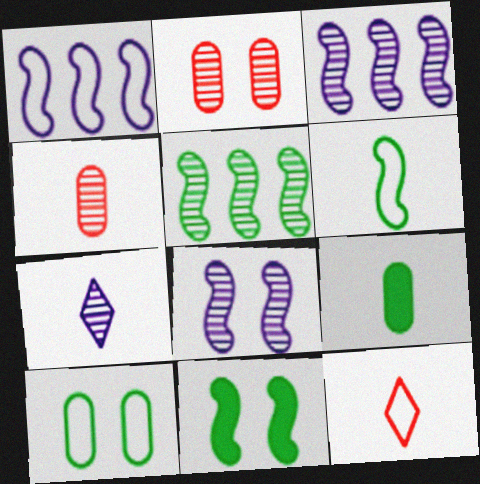[[1, 10, 12], 
[2, 5, 7], 
[5, 6, 11]]